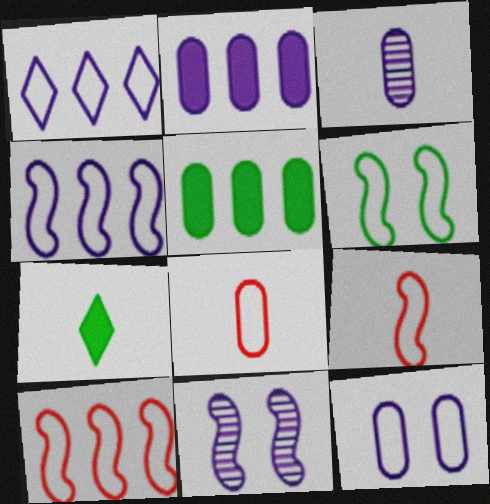[[1, 6, 8], 
[2, 3, 12], 
[3, 7, 9], 
[4, 6, 9]]